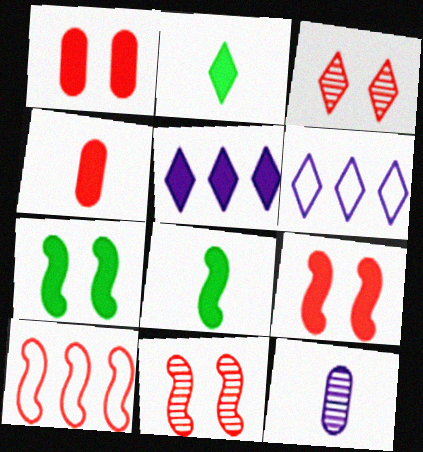[[1, 5, 8], 
[2, 3, 6], 
[3, 4, 10], 
[4, 5, 7]]